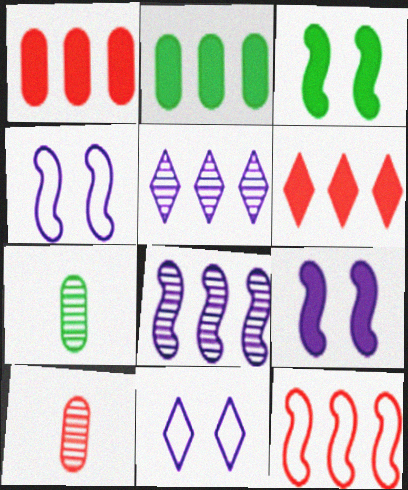[[2, 5, 12], 
[4, 6, 7]]